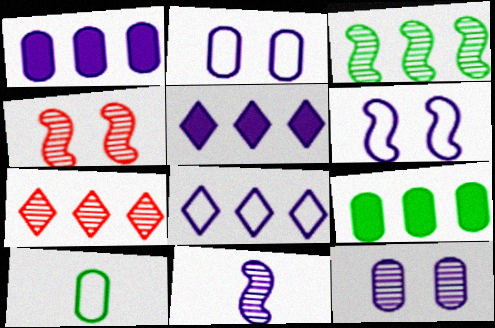[[2, 5, 11], 
[3, 4, 11], 
[4, 5, 10]]